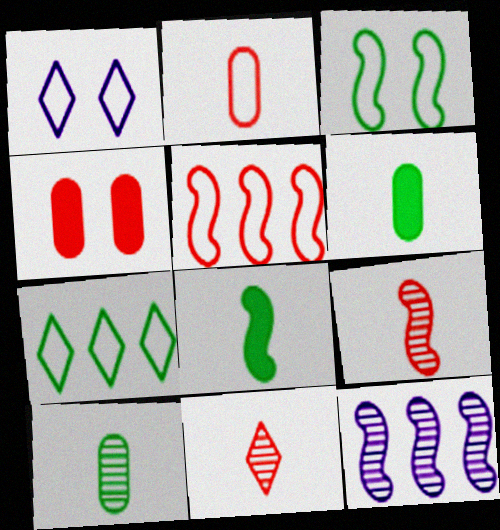[[4, 5, 11]]